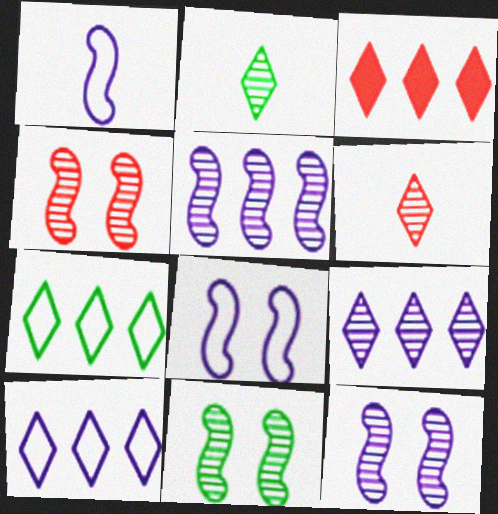[[3, 7, 9], 
[4, 11, 12]]